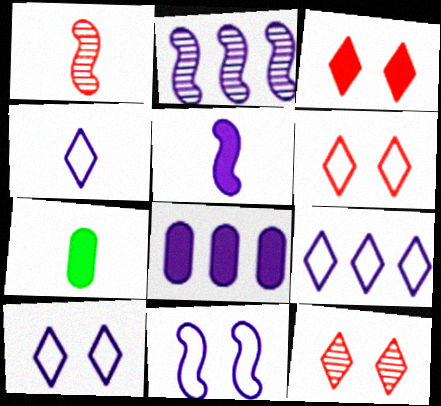[[1, 4, 7], 
[2, 5, 11], 
[2, 6, 7], 
[2, 8, 9], 
[3, 6, 12], 
[4, 9, 10]]